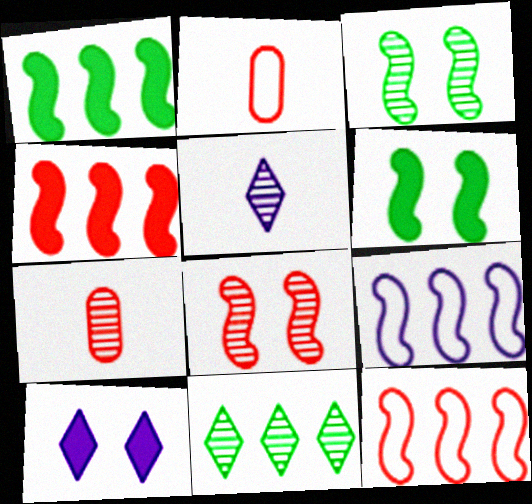[]